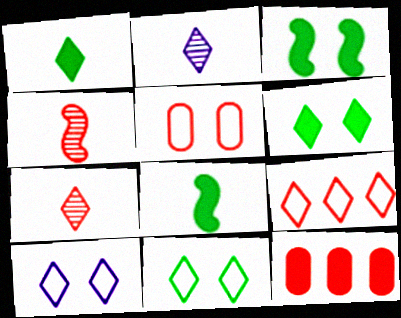[[2, 6, 9]]